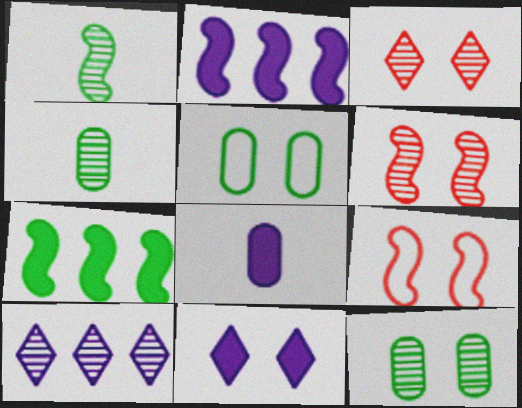[[1, 2, 9], 
[2, 8, 11], 
[4, 6, 10], 
[5, 6, 11], 
[9, 11, 12]]